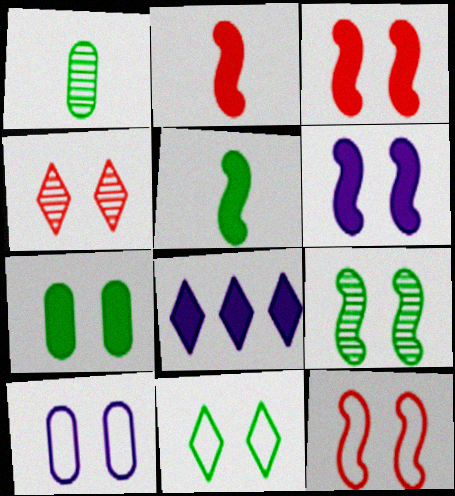[[1, 8, 12], 
[2, 7, 8], 
[6, 9, 12], 
[7, 9, 11], 
[10, 11, 12]]